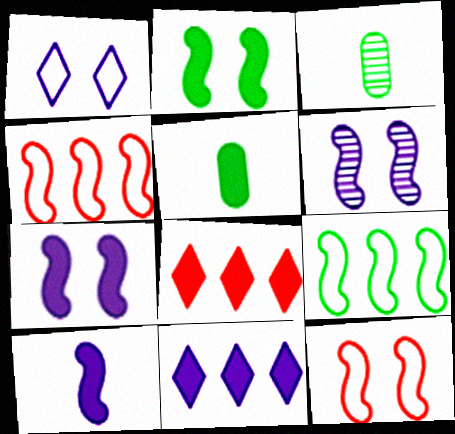[[2, 6, 12], 
[3, 11, 12], 
[5, 7, 8]]